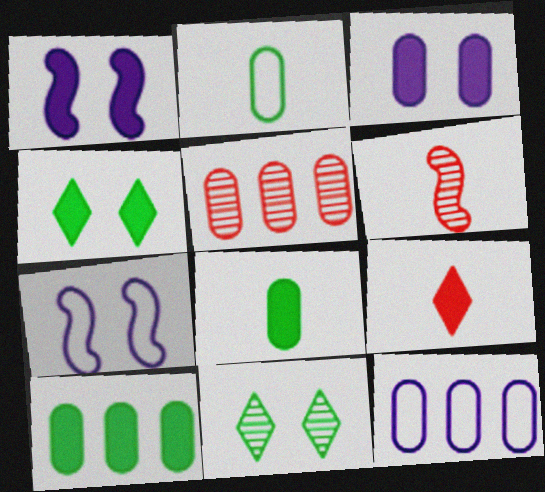[[1, 9, 10], 
[2, 3, 5], 
[4, 6, 12], 
[5, 10, 12]]